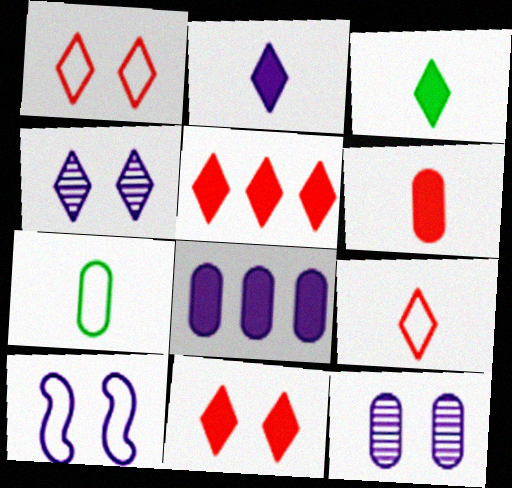[]